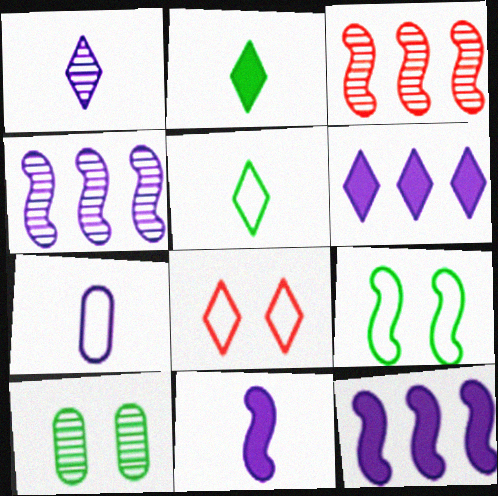[[1, 3, 10], 
[1, 7, 11], 
[3, 9, 11]]